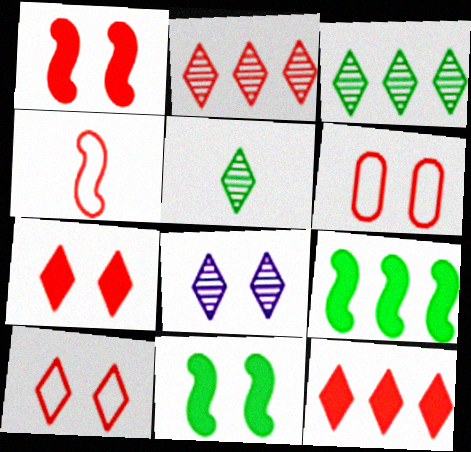[[2, 5, 8], 
[6, 8, 11]]